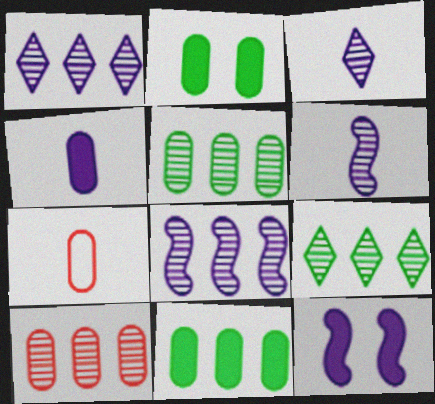[[7, 9, 12], 
[8, 9, 10]]